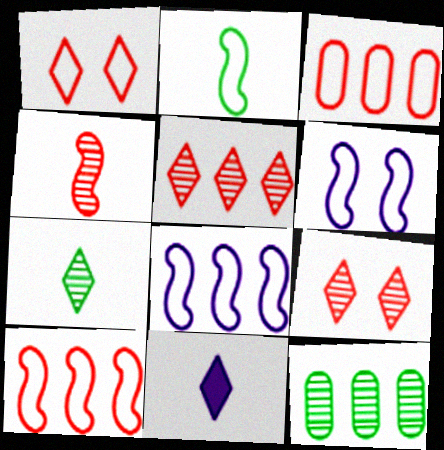[[2, 6, 10]]